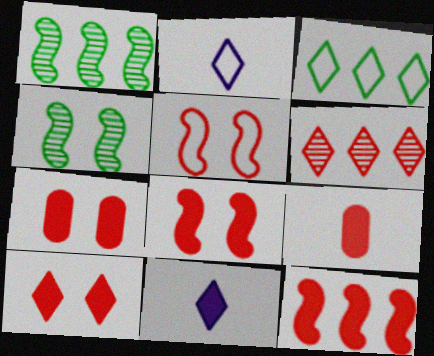[[1, 2, 7], 
[5, 6, 9], 
[7, 8, 10], 
[9, 10, 12]]